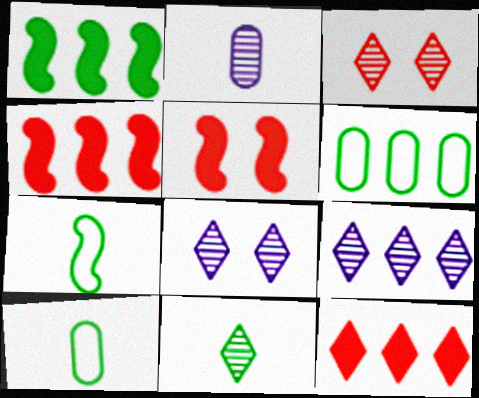[[3, 9, 11], 
[4, 6, 9], 
[4, 8, 10], 
[5, 9, 10]]